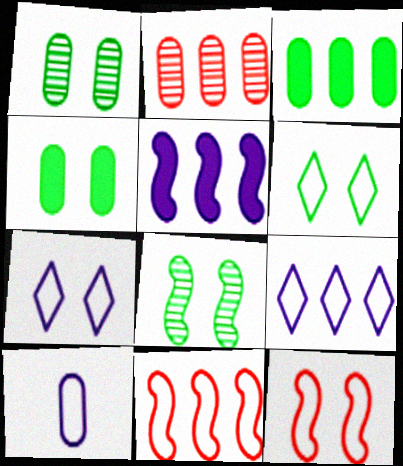[[2, 4, 10], 
[4, 6, 8], 
[6, 10, 11]]